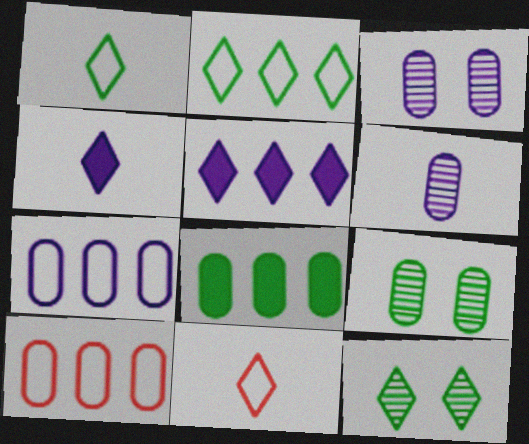[[5, 11, 12]]